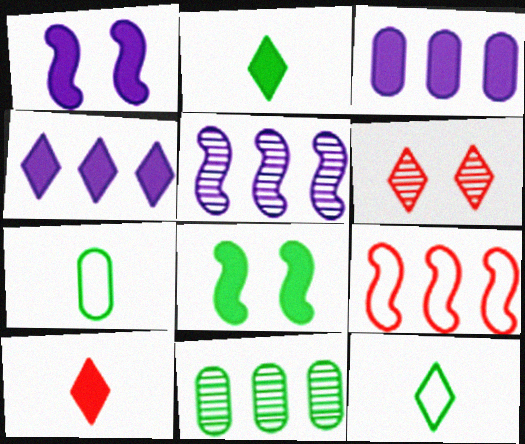[[3, 8, 10], 
[4, 6, 12], 
[4, 9, 11], 
[8, 11, 12]]